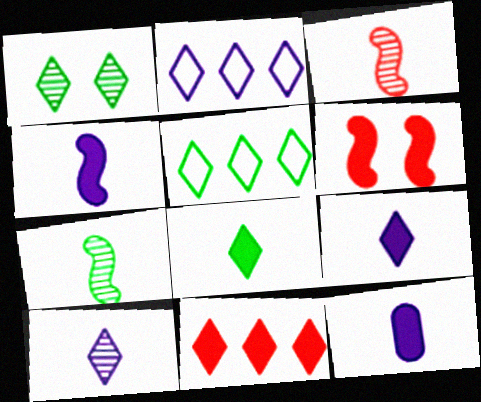[[1, 5, 8], 
[4, 9, 12]]